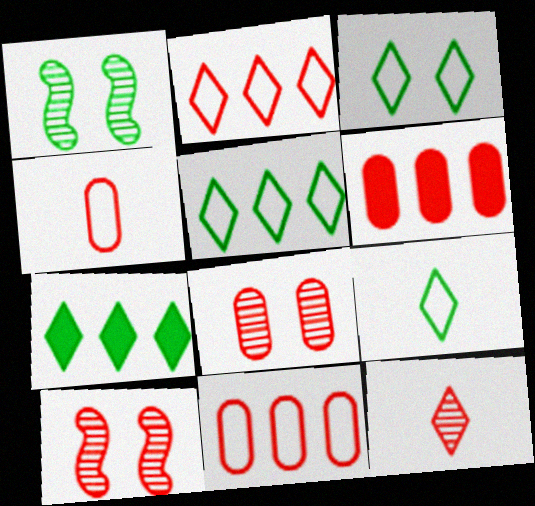[[3, 5, 9], 
[4, 6, 8]]